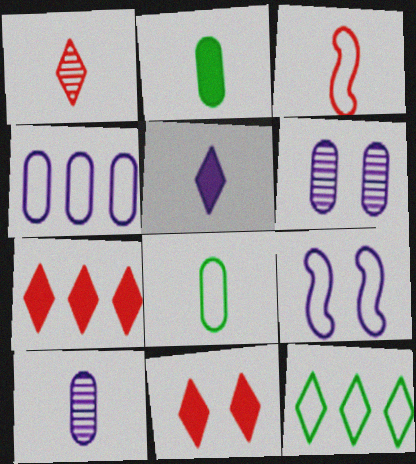[]